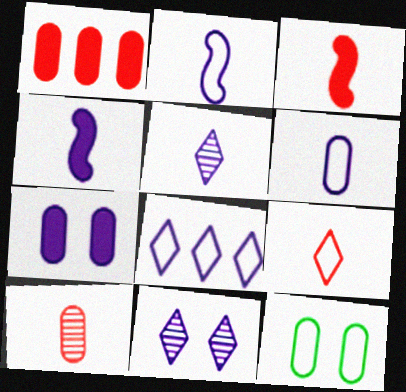[[3, 9, 10], 
[4, 5, 6]]